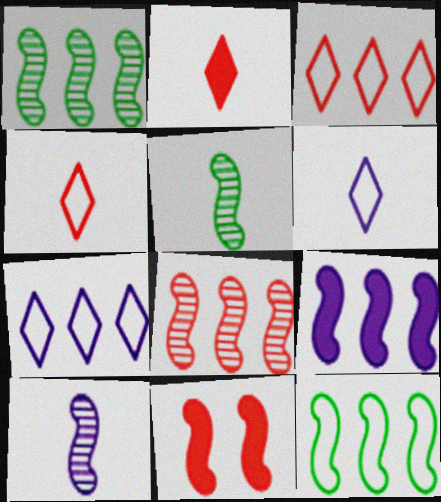[[8, 9, 12], 
[10, 11, 12]]